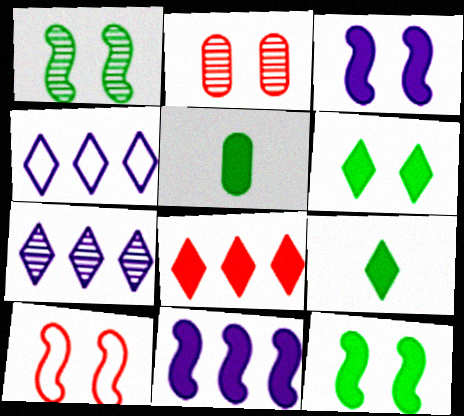[[1, 3, 10], 
[3, 5, 8], 
[5, 7, 10]]